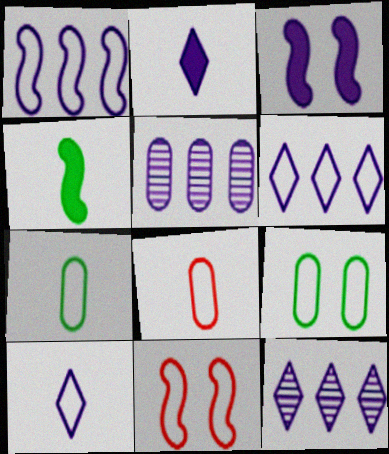[[3, 5, 10], 
[6, 7, 11]]